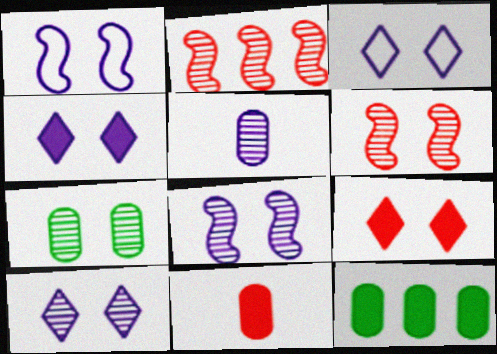[[1, 7, 9], 
[3, 4, 10], 
[6, 7, 10]]